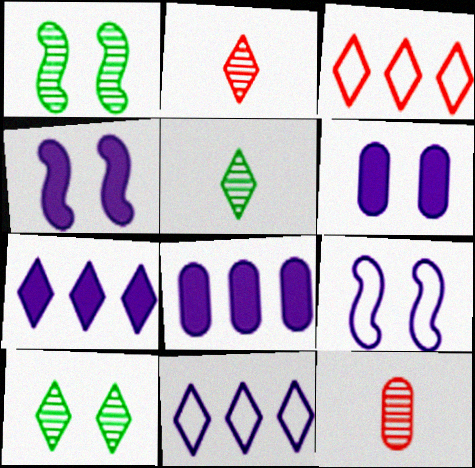[]